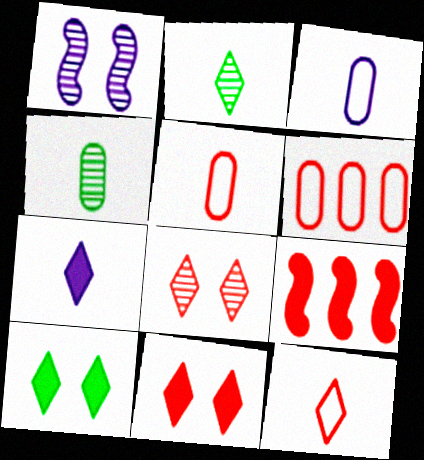[[2, 7, 12], 
[5, 8, 9]]